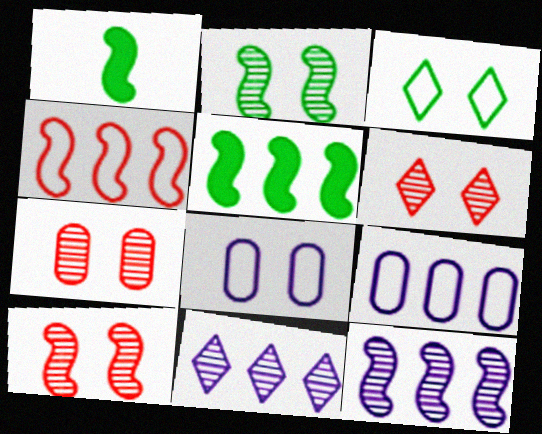[[1, 6, 9], 
[4, 5, 12], 
[6, 7, 10]]